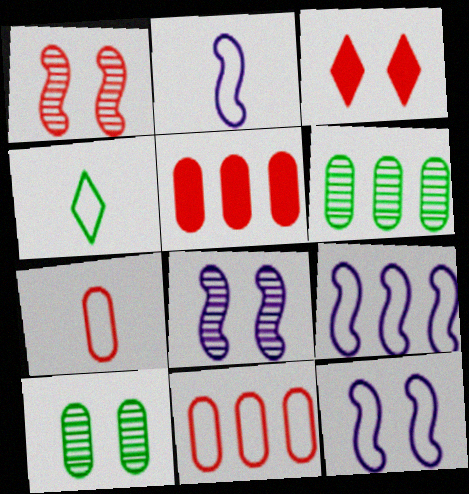[[2, 3, 6], 
[2, 4, 7], 
[2, 9, 12], 
[3, 10, 12], 
[4, 5, 8], 
[4, 11, 12]]